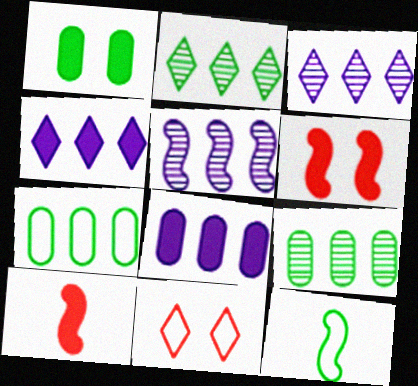[[1, 2, 12], 
[1, 4, 10], 
[5, 6, 12]]